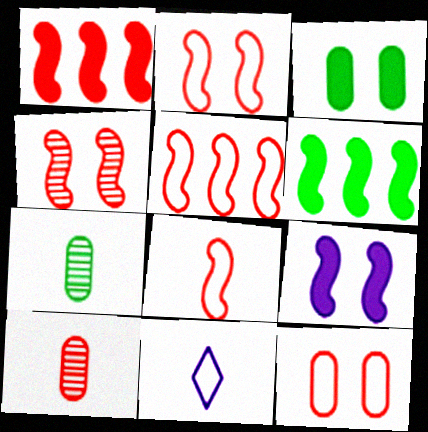[[1, 4, 8], 
[2, 5, 8]]